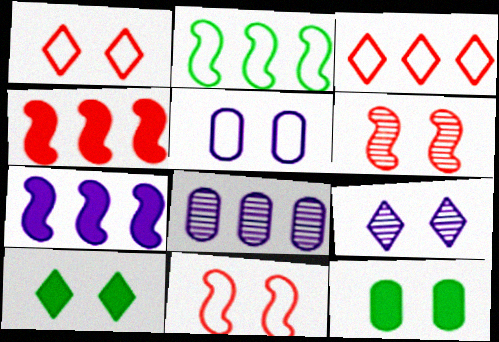[[1, 9, 10], 
[5, 6, 10], 
[9, 11, 12]]